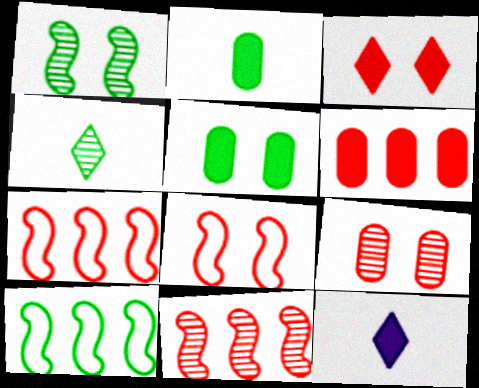[[3, 8, 9], 
[4, 5, 10], 
[9, 10, 12]]